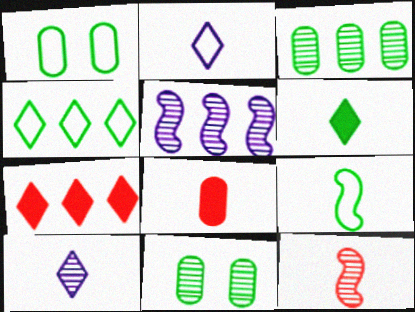[[1, 4, 9], 
[8, 9, 10]]